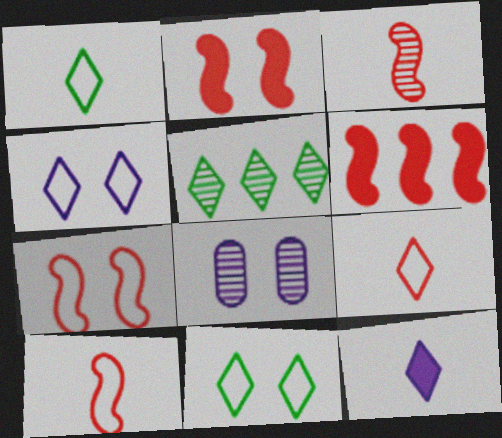[[1, 6, 8], 
[2, 8, 11], 
[3, 5, 8], 
[3, 6, 7]]